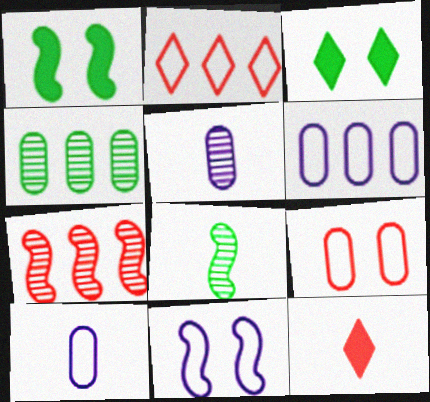[[1, 2, 5], 
[3, 7, 10], 
[4, 11, 12], 
[7, 9, 12], 
[8, 10, 12]]